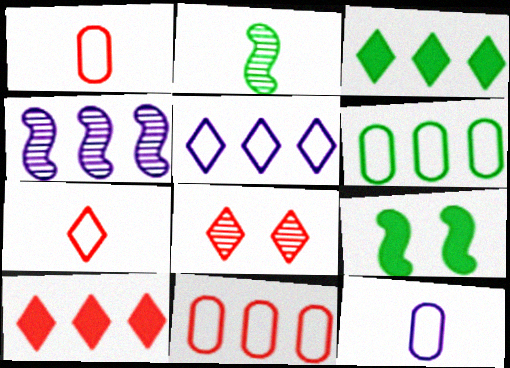[[3, 4, 11], 
[4, 6, 10], 
[7, 8, 10]]